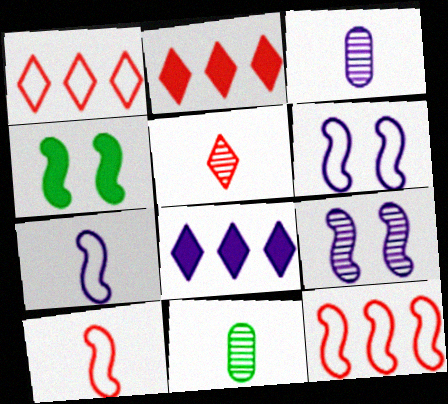[[1, 3, 4], 
[2, 6, 11], 
[3, 6, 8]]